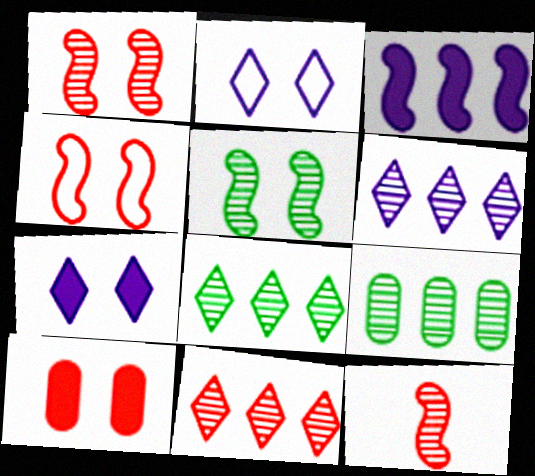[[2, 5, 10], 
[6, 8, 11]]